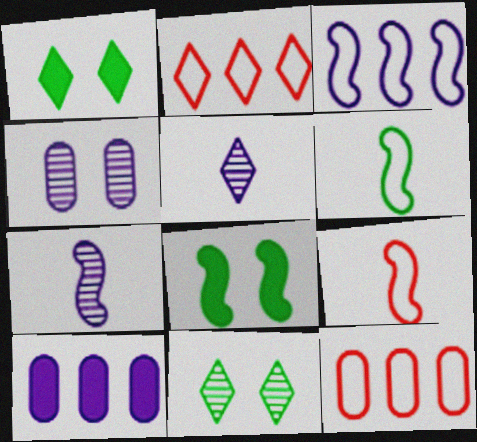[[1, 2, 5], 
[1, 7, 12], 
[5, 8, 12], 
[9, 10, 11]]